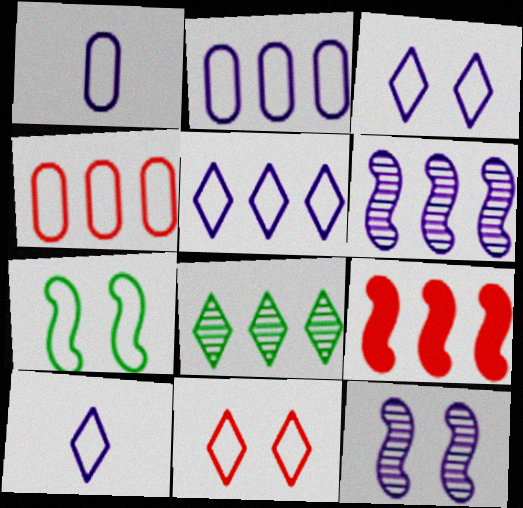[[2, 8, 9], 
[3, 5, 10], 
[4, 7, 10]]